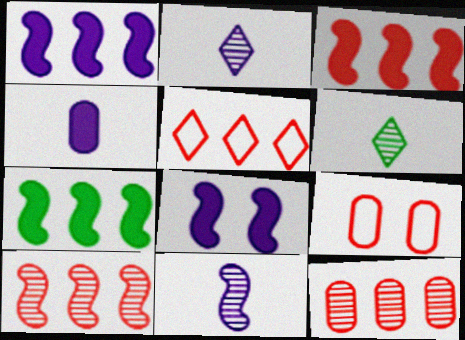[[1, 3, 7], 
[1, 6, 9], 
[2, 7, 9], 
[3, 5, 12]]